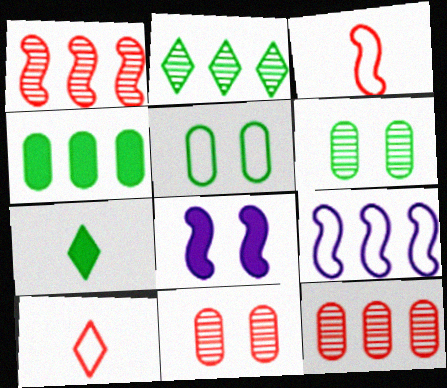[[5, 9, 10], 
[7, 9, 11]]